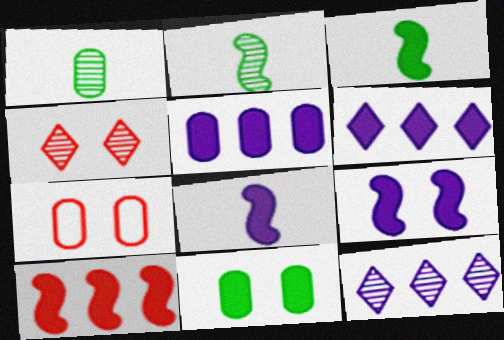[[1, 5, 7], 
[2, 6, 7], 
[3, 7, 12], 
[3, 9, 10]]